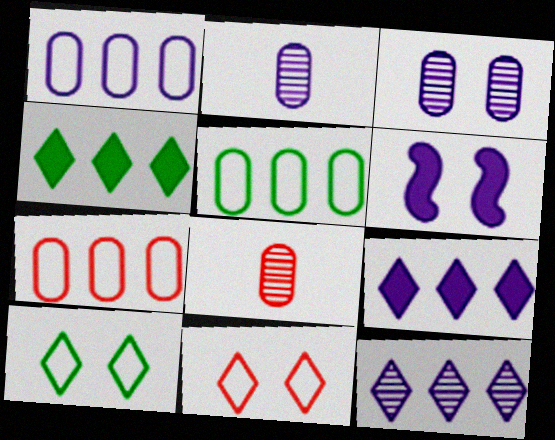[[1, 5, 7]]